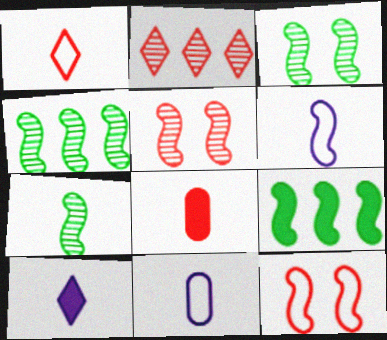[[2, 8, 12], 
[3, 4, 7], 
[5, 6, 9]]